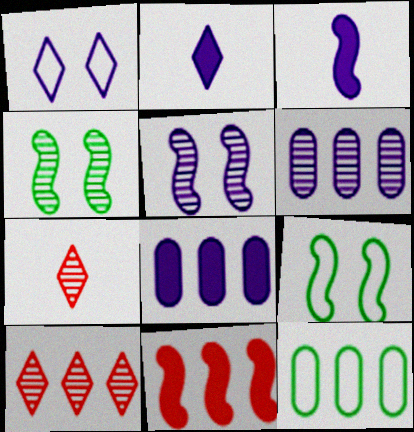[[1, 3, 6], 
[4, 6, 7], 
[7, 8, 9]]